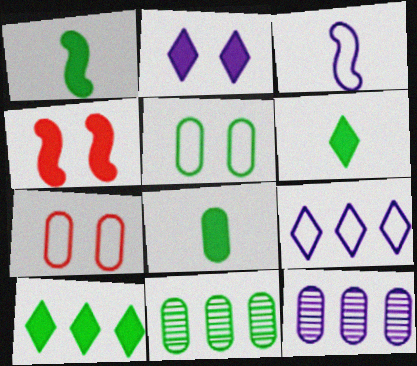[[1, 6, 8], 
[2, 3, 12], 
[5, 8, 11], 
[7, 8, 12]]